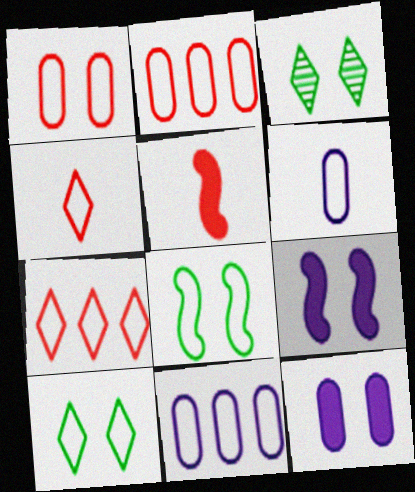[[1, 3, 9], 
[3, 5, 11], 
[4, 8, 11], 
[6, 7, 8]]